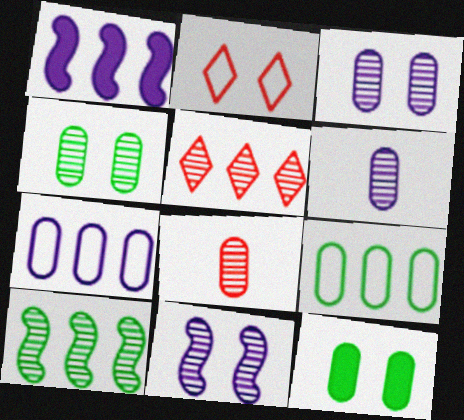[[1, 5, 9], 
[2, 11, 12], 
[7, 8, 12]]